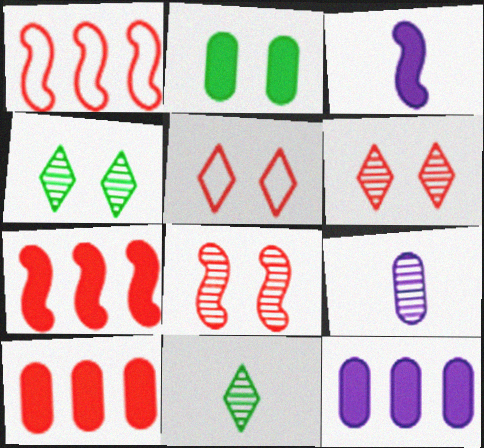[]